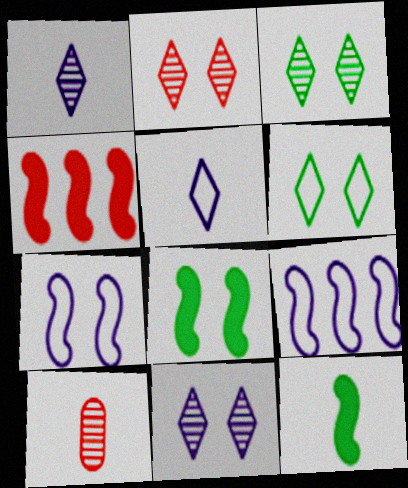[[2, 3, 11], 
[5, 10, 12]]